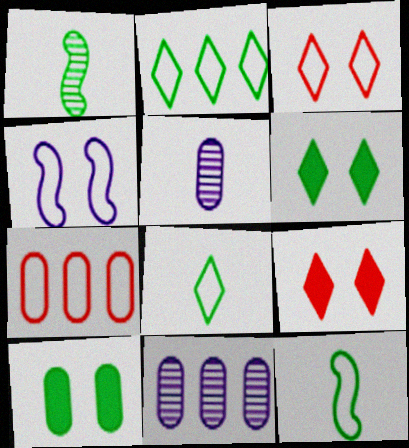[[1, 2, 10], 
[4, 7, 8], 
[5, 7, 10], 
[9, 11, 12]]